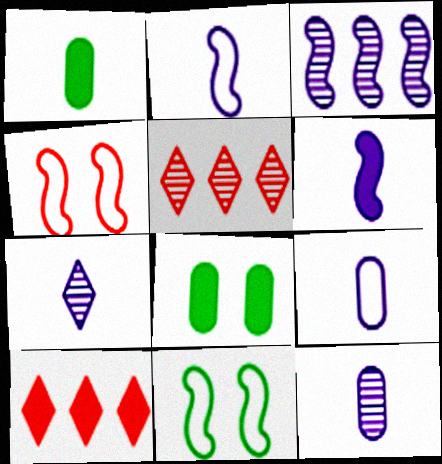[[2, 5, 8], 
[6, 7, 9], 
[6, 8, 10], 
[10, 11, 12]]